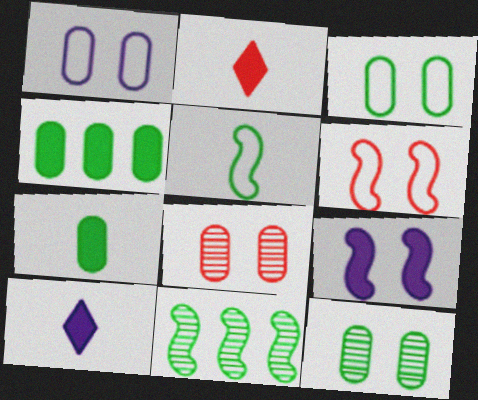[[1, 2, 11], 
[2, 4, 9]]